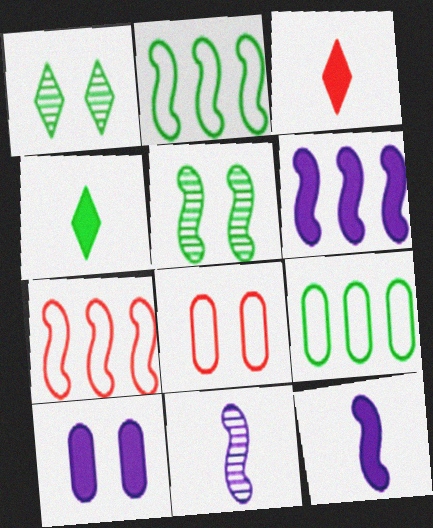[[4, 5, 9], 
[5, 7, 12]]